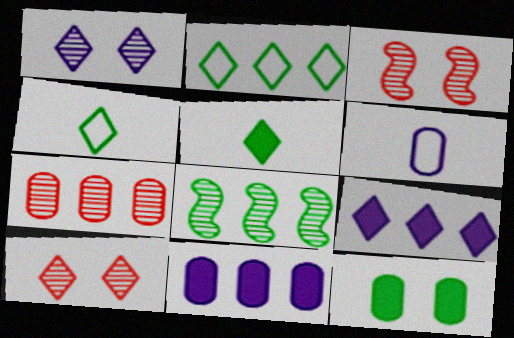[[3, 4, 11], 
[4, 8, 12], 
[4, 9, 10], 
[6, 7, 12]]